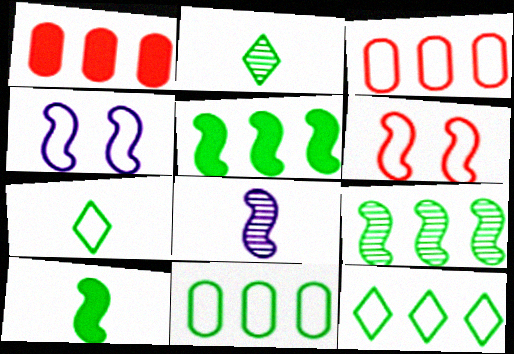[[1, 2, 4], 
[3, 4, 7], 
[5, 6, 8]]